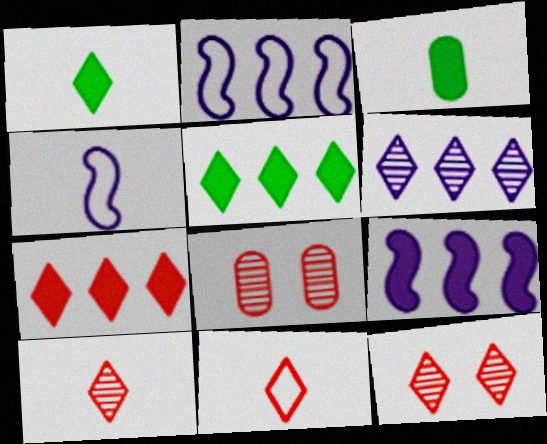[[1, 2, 8], 
[2, 3, 12], 
[3, 4, 10], 
[4, 5, 8], 
[7, 11, 12]]